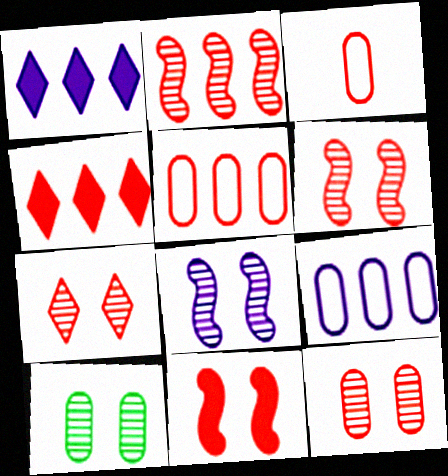[[2, 4, 5], 
[3, 4, 6], 
[6, 7, 12], 
[7, 8, 10]]